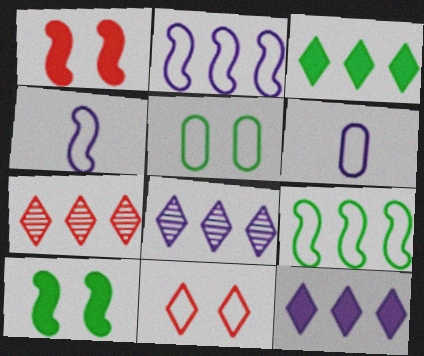[[6, 7, 10], 
[6, 9, 11]]